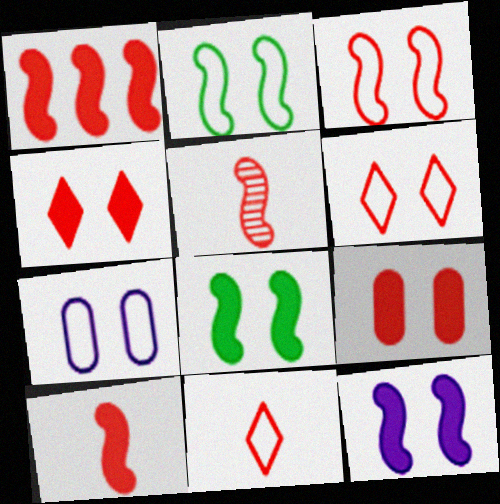[[1, 3, 5], 
[2, 6, 7]]